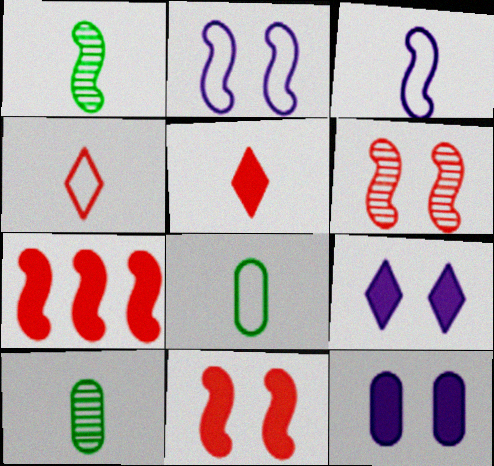[[1, 2, 7], 
[3, 4, 8], 
[3, 5, 10]]